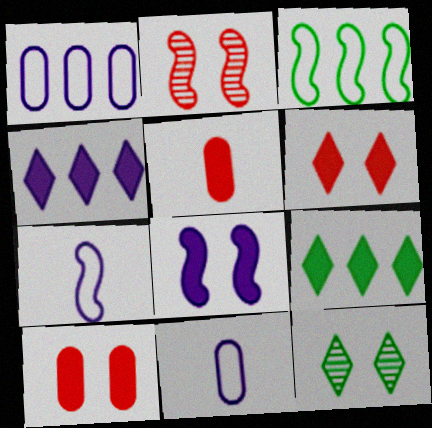[[2, 9, 11], 
[5, 8, 9]]